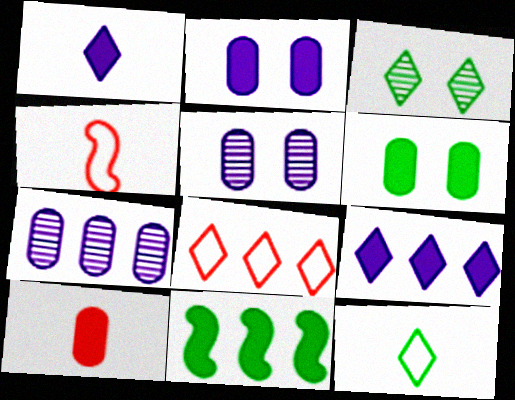[[1, 3, 8], 
[7, 8, 11]]